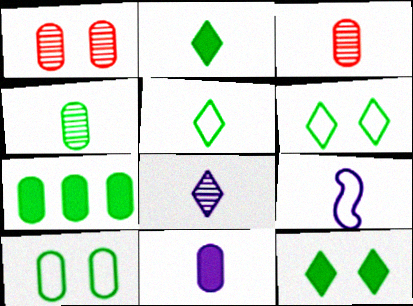[[2, 3, 9], 
[4, 7, 10], 
[8, 9, 11]]